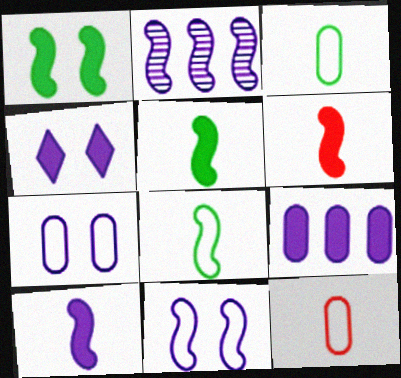[[2, 10, 11], 
[4, 9, 10], 
[5, 6, 10]]